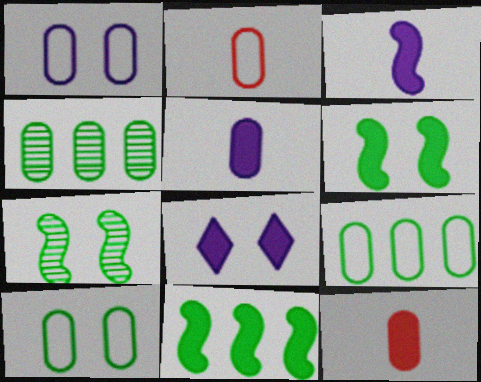[[1, 2, 9], 
[1, 4, 12], 
[8, 11, 12]]